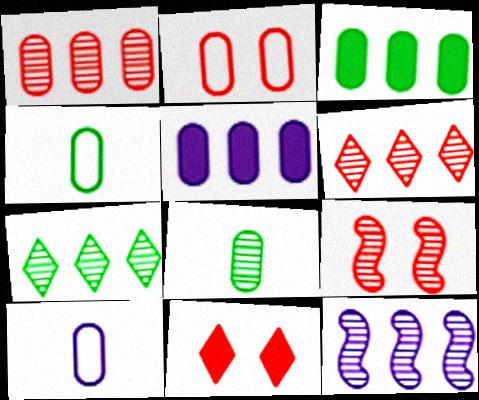[[1, 7, 12], 
[2, 5, 8], 
[2, 9, 11], 
[4, 11, 12]]